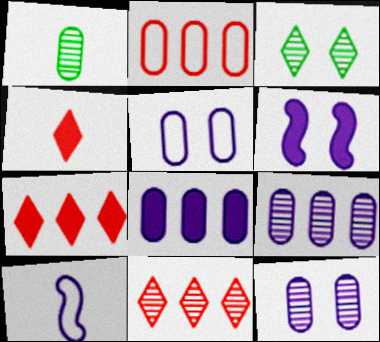[[1, 4, 10]]